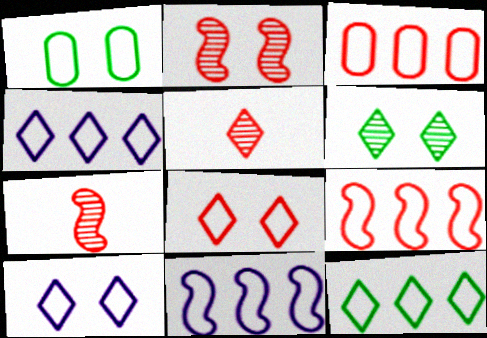[[3, 11, 12]]